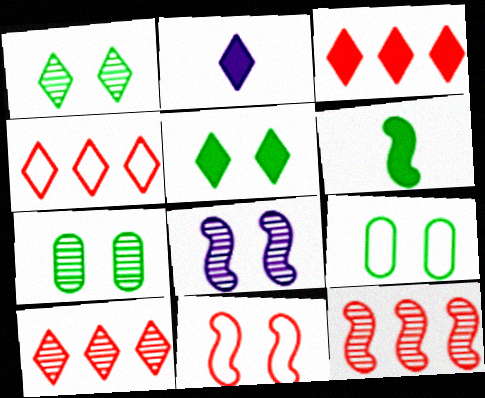[[1, 2, 4], 
[2, 3, 5], 
[2, 9, 12], 
[3, 4, 10]]